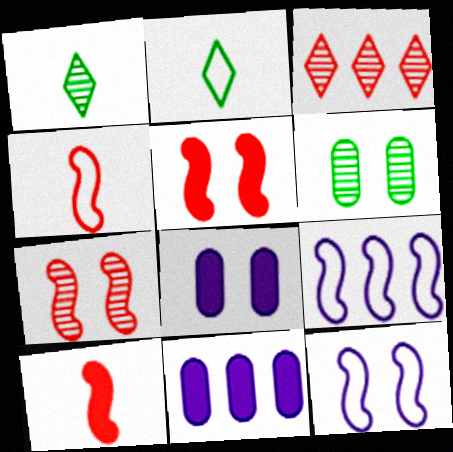[[2, 7, 11]]